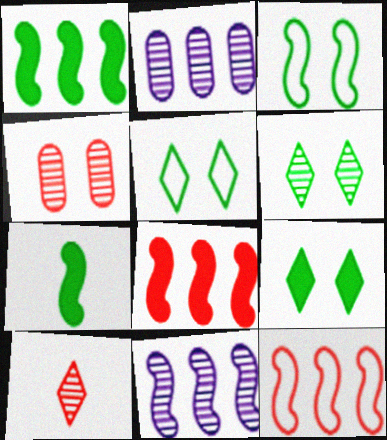[[1, 11, 12], 
[5, 6, 9]]